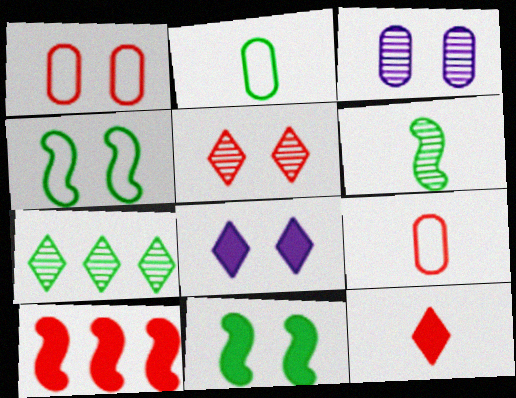[[2, 7, 11], 
[5, 9, 10]]